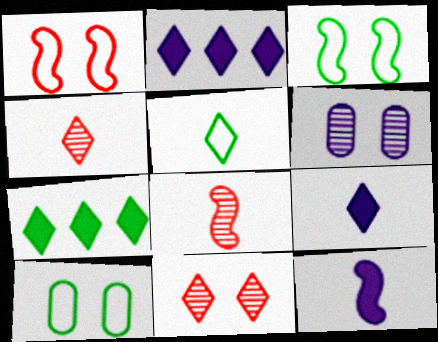[[2, 5, 11], 
[2, 8, 10], 
[4, 5, 9]]